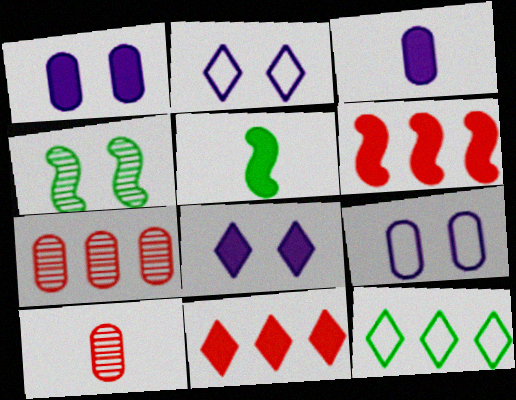[[1, 5, 11], 
[2, 5, 7]]